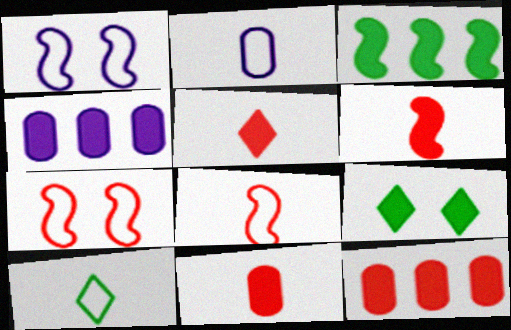[[2, 8, 10], 
[4, 6, 9], 
[5, 6, 11]]